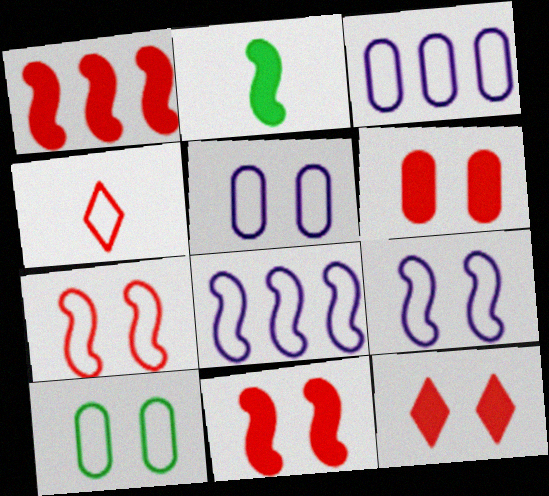[[4, 8, 10], 
[6, 11, 12]]